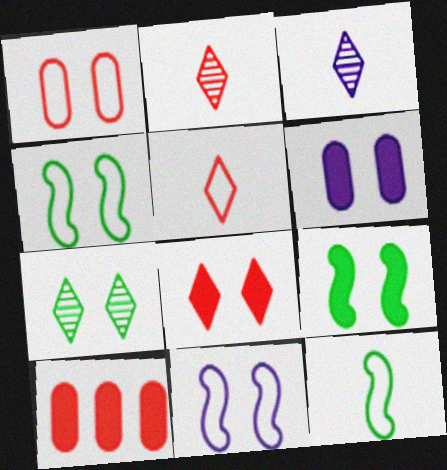[[3, 4, 10], 
[6, 8, 9]]